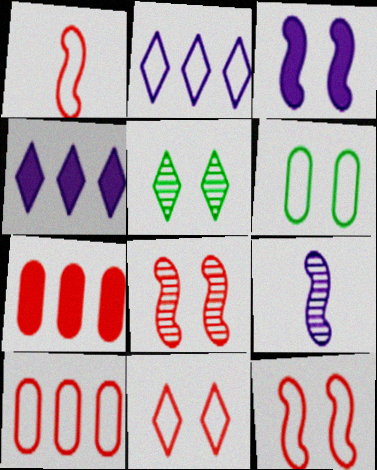[[1, 2, 6], 
[1, 10, 11]]